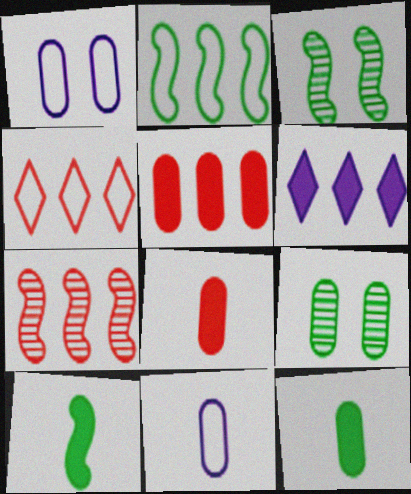[[2, 3, 10], 
[4, 5, 7], 
[5, 9, 11]]